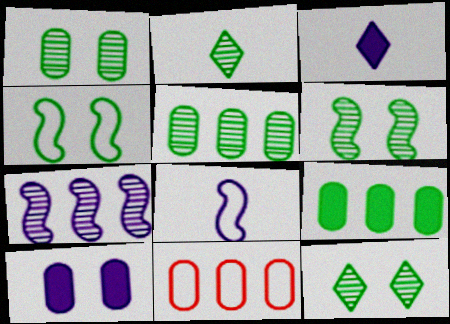[[1, 6, 12], 
[2, 4, 9], 
[2, 5, 6], 
[3, 6, 11]]